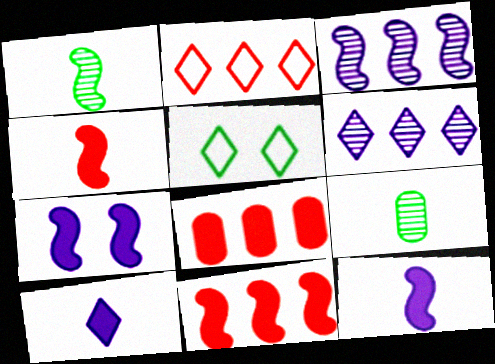[[2, 7, 9]]